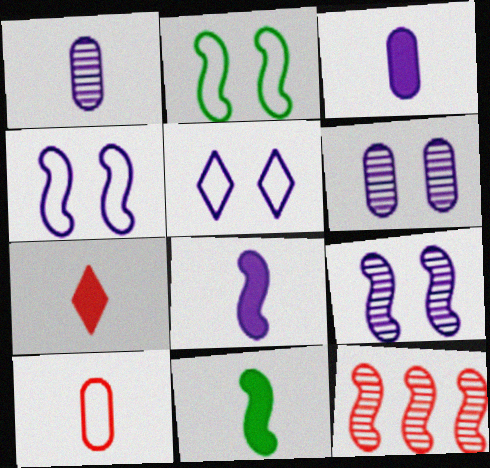[[2, 8, 12], 
[3, 7, 11], 
[4, 11, 12]]